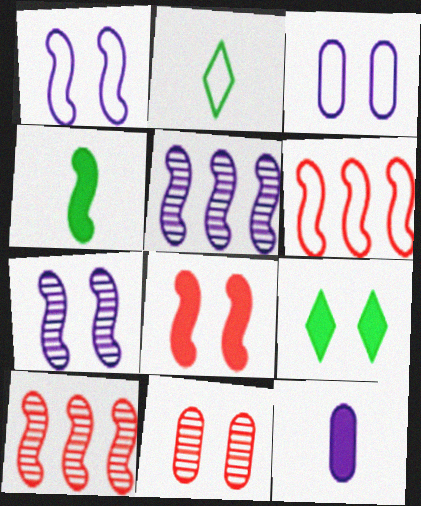[[1, 4, 10], 
[1, 9, 11], 
[2, 3, 6], 
[4, 6, 7]]